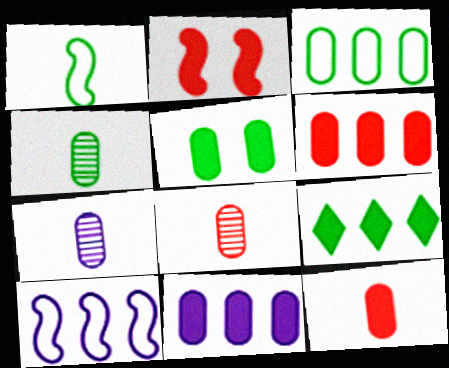[[3, 4, 5], 
[4, 7, 8], 
[5, 11, 12]]